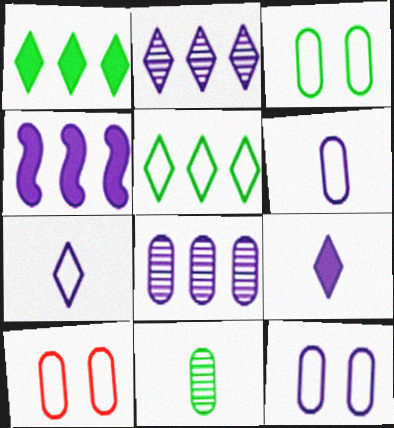[[3, 10, 12]]